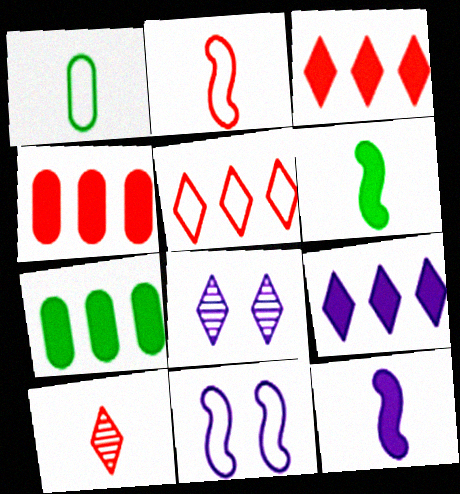[[1, 5, 11], 
[1, 10, 12], 
[2, 7, 8], 
[7, 10, 11]]